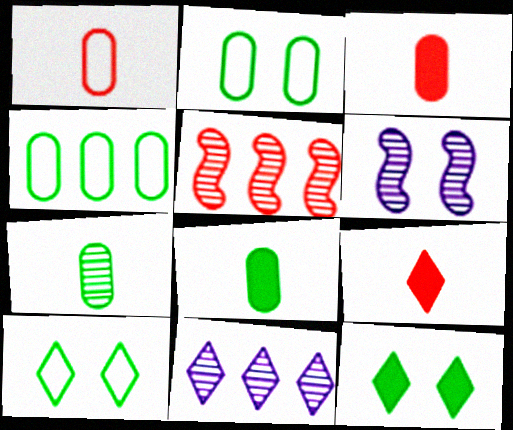[[4, 6, 9], 
[9, 10, 11]]